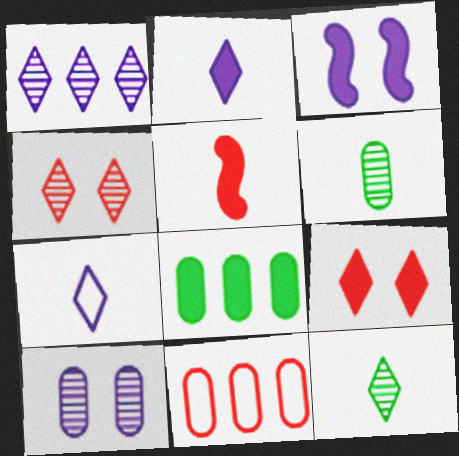[[1, 4, 12], 
[3, 11, 12], 
[4, 5, 11], 
[5, 6, 7]]